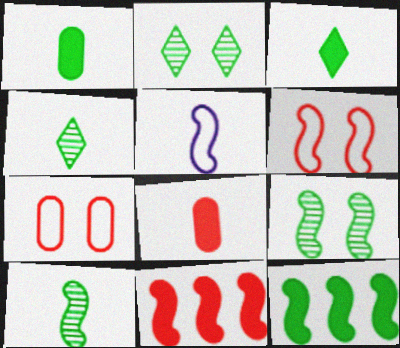[[4, 5, 8], 
[5, 9, 11]]